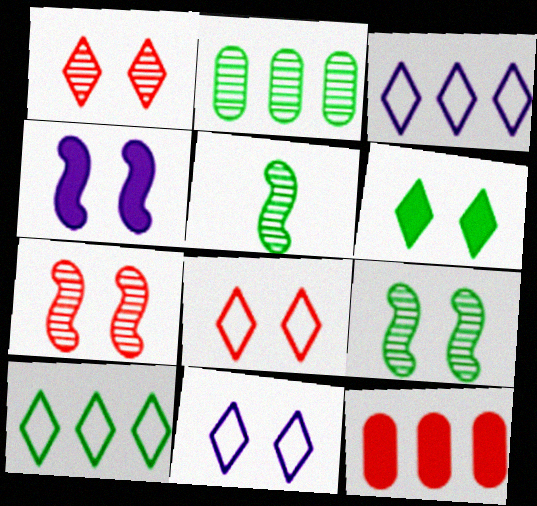[[1, 6, 11], 
[5, 11, 12]]